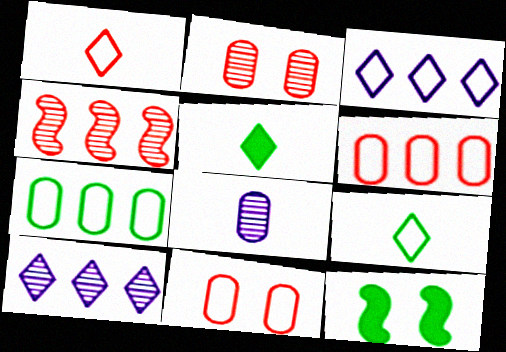[]